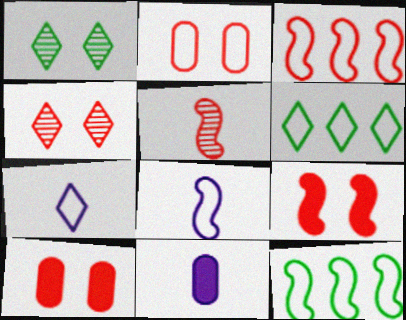[[1, 3, 11], 
[2, 4, 9], 
[2, 6, 8], 
[2, 7, 12], 
[3, 5, 9], 
[4, 11, 12]]